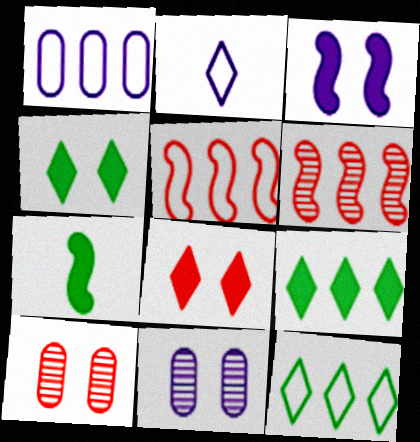[[1, 5, 12], 
[1, 6, 9]]